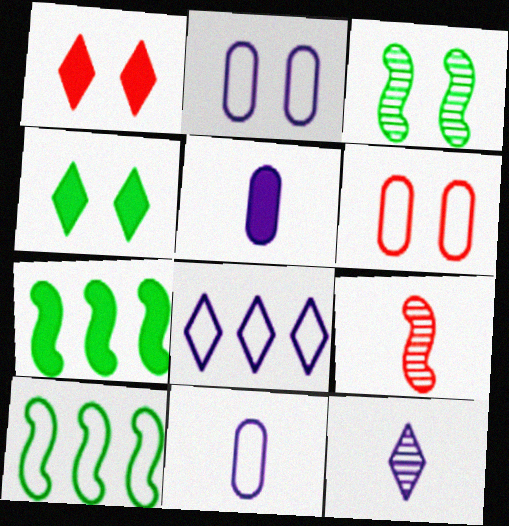[[1, 2, 3], 
[1, 5, 7], 
[6, 7, 12]]